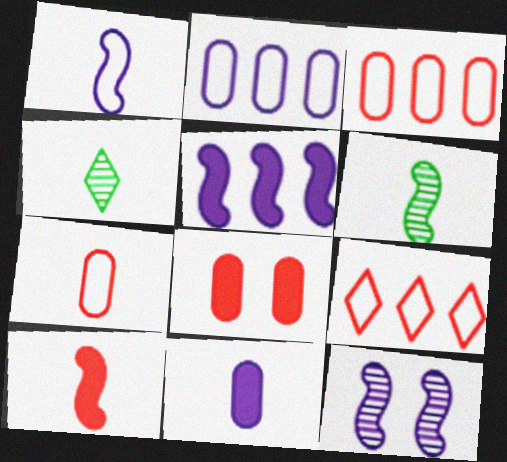[[1, 5, 12], 
[1, 6, 10]]